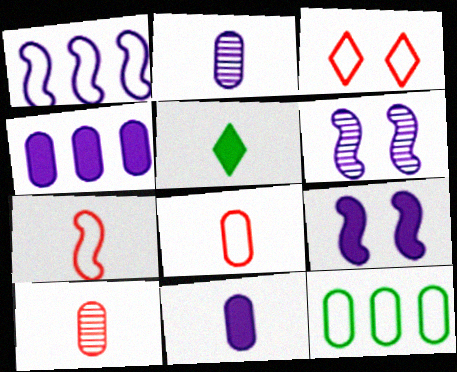[[2, 5, 7]]